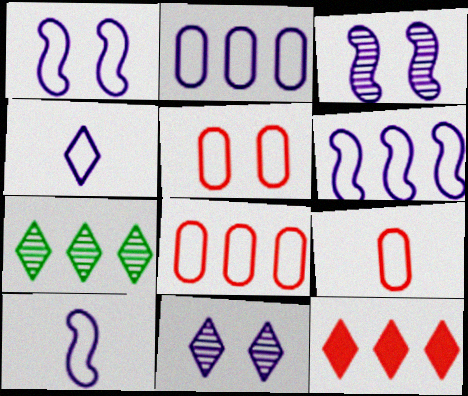[[1, 2, 4], 
[1, 6, 10], 
[5, 8, 9]]